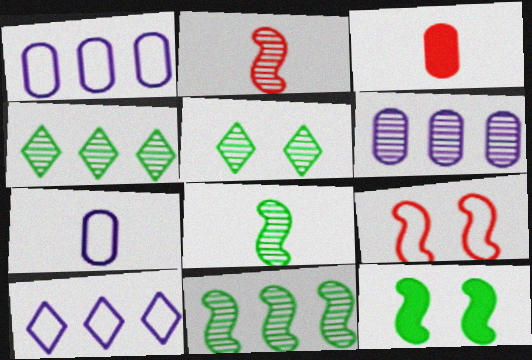[[2, 5, 6]]